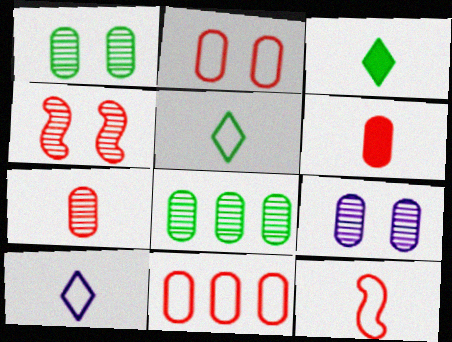[[7, 8, 9]]